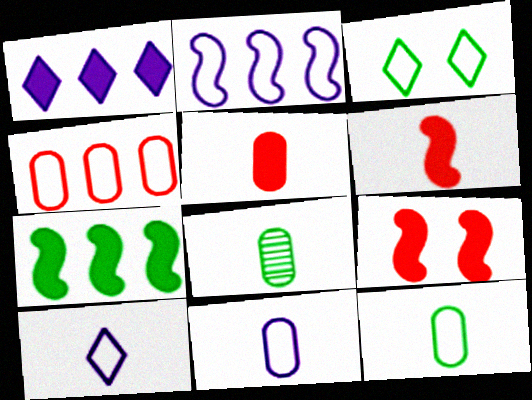[[3, 7, 8], 
[5, 8, 11], 
[6, 8, 10]]